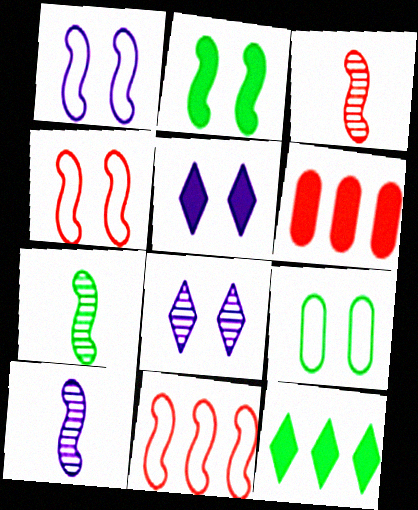[[2, 10, 11], 
[3, 7, 10], 
[7, 9, 12]]